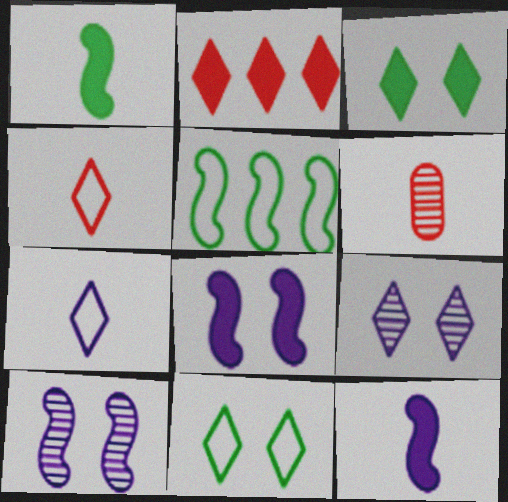[[1, 6, 7]]